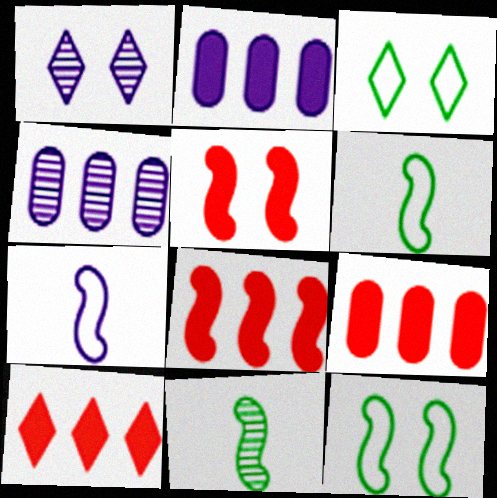[[1, 2, 7], 
[1, 6, 9], 
[8, 9, 10]]